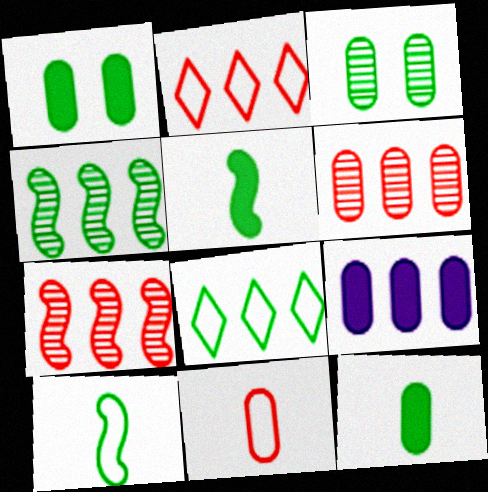[[2, 4, 9], 
[3, 5, 8], 
[3, 9, 11], 
[7, 8, 9]]